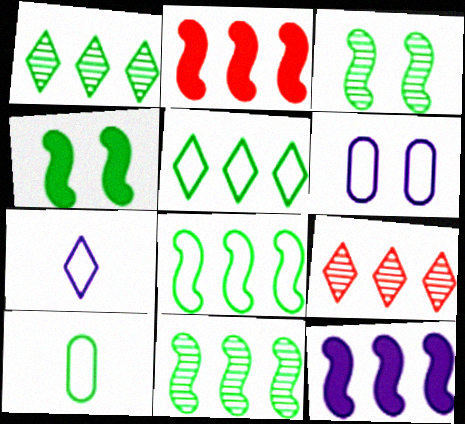[[1, 4, 10]]